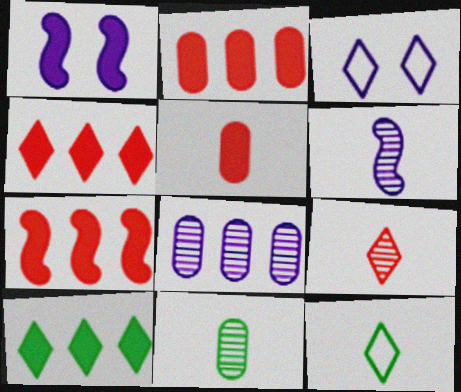[[1, 5, 10], 
[2, 4, 7], 
[3, 7, 11], 
[3, 9, 10], 
[5, 6, 12], 
[6, 9, 11]]